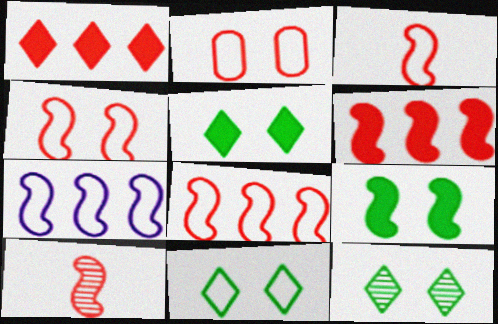[[1, 2, 10], 
[3, 4, 8], 
[4, 6, 10], 
[5, 11, 12], 
[7, 9, 10]]